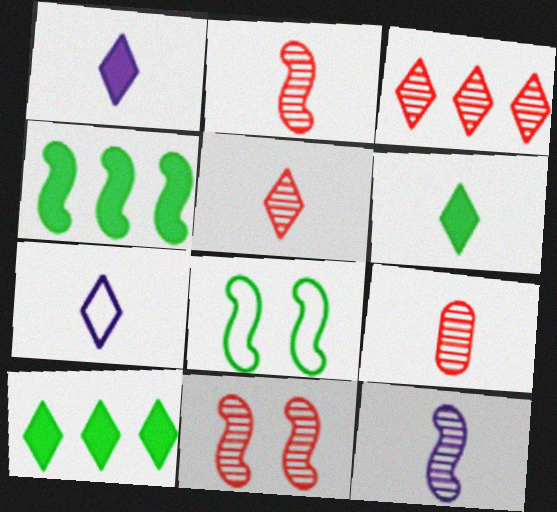[[2, 5, 9], 
[3, 9, 11], 
[5, 6, 7]]